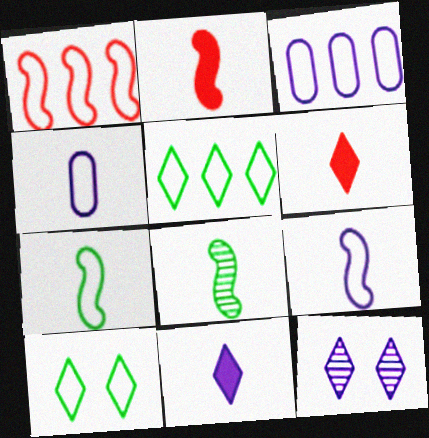[[1, 3, 5], 
[1, 4, 10], 
[2, 8, 9], 
[4, 6, 8], 
[5, 6, 12]]